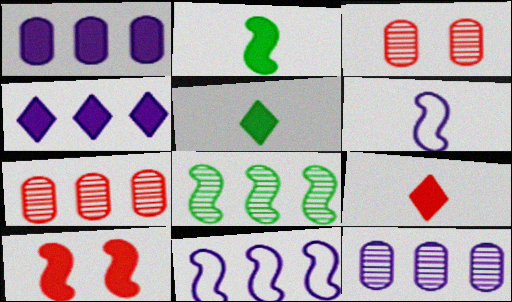[[1, 5, 10], 
[3, 5, 11], 
[4, 11, 12], 
[6, 8, 10]]